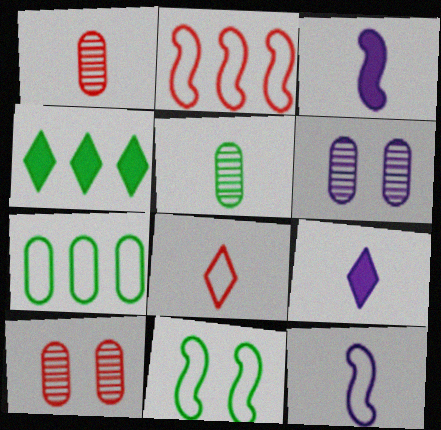[[2, 11, 12], 
[3, 5, 8], 
[4, 5, 11], 
[4, 10, 12]]